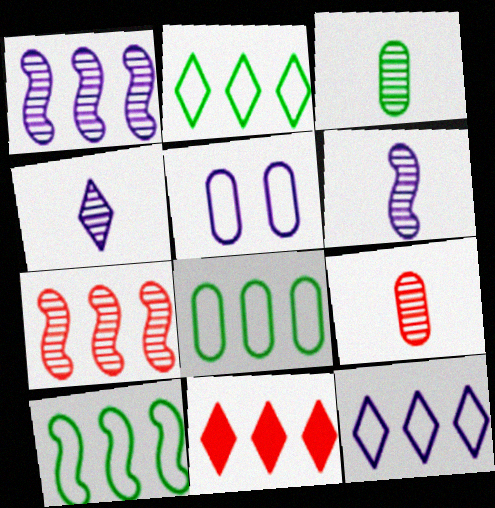[[1, 8, 11], 
[2, 8, 10]]